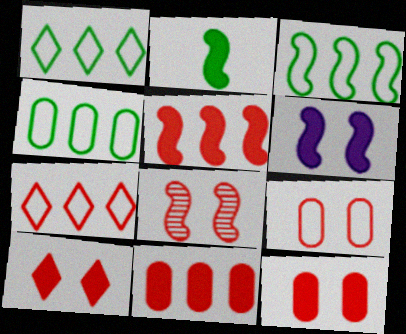[[1, 3, 4], 
[2, 5, 6], 
[8, 9, 10]]